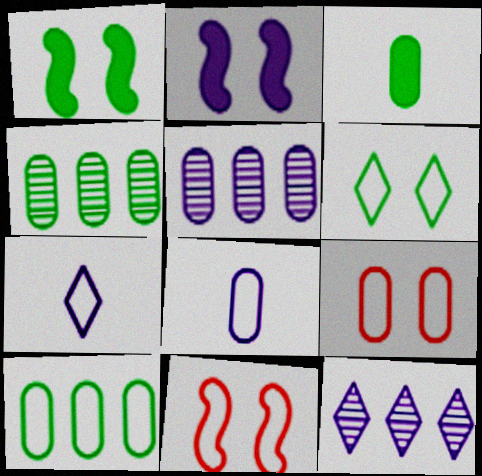[[2, 5, 7], 
[2, 8, 12], 
[3, 5, 9], 
[3, 11, 12], 
[7, 10, 11], 
[8, 9, 10]]